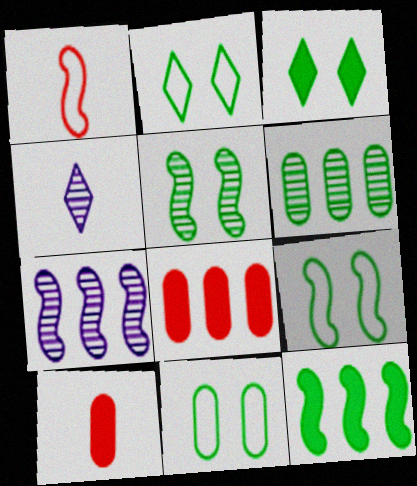[[2, 7, 10], 
[2, 9, 11], 
[3, 5, 11], 
[4, 8, 9]]